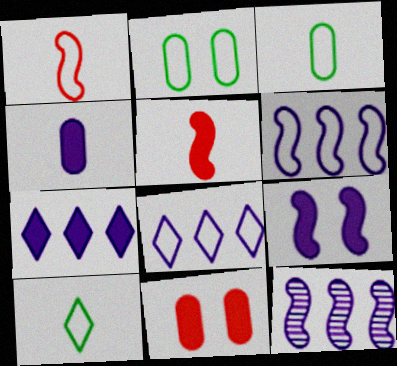[[1, 2, 8], 
[4, 7, 9], 
[10, 11, 12]]